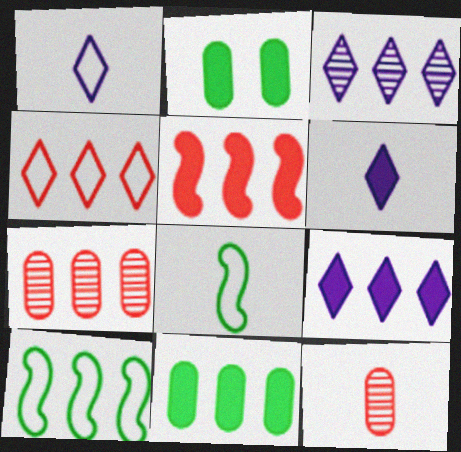[[2, 5, 6], 
[4, 5, 7], 
[5, 9, 11], 
[6, 8, 12], 
[7, 9, 10]]